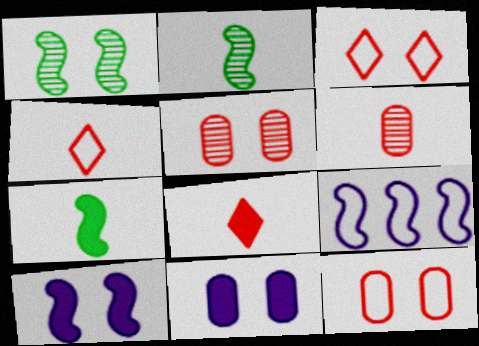[[1, 3, 11]]